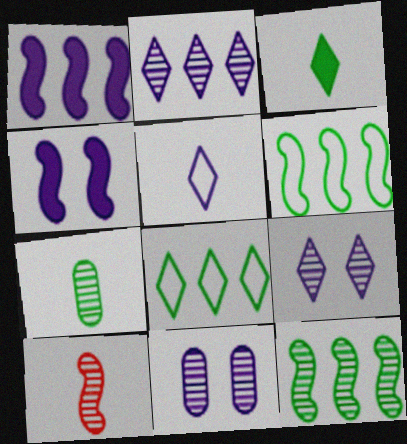[[1, 5, 11], 
[4, 6, 10]]